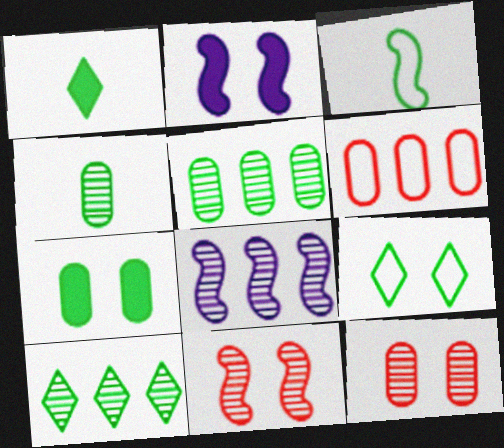[[1, 3, 4], 
[1, 9, 10], 
[2, 9, 12], 
[3, 7, 10]]